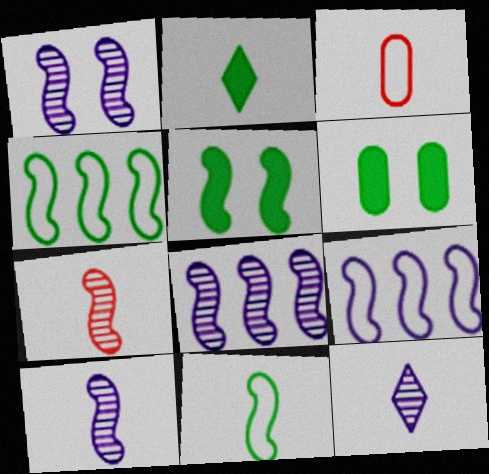[[1, 8, 10], 
[2, 3, 10], 
[5, 7, 9]]